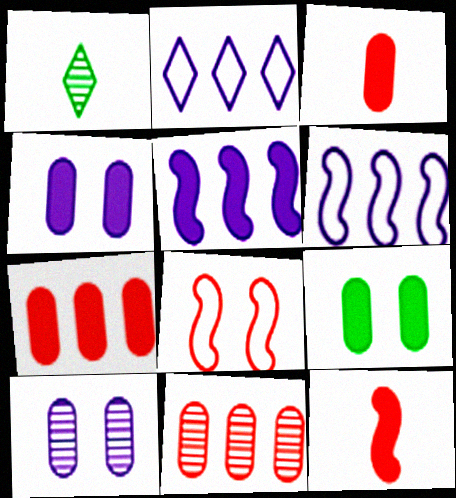[]